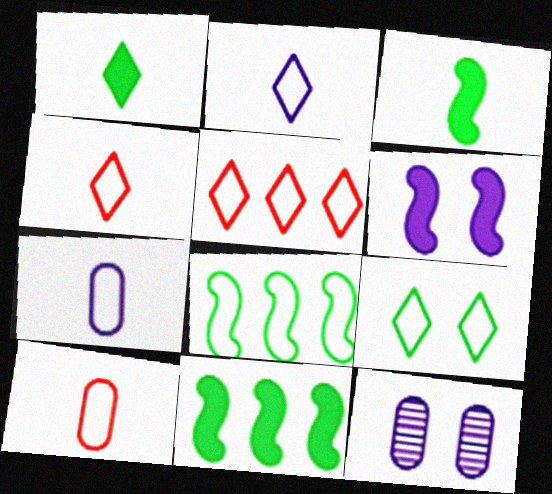[[2, 5, 9], 
[3, 5, 12], 
[4, 11, 12]]